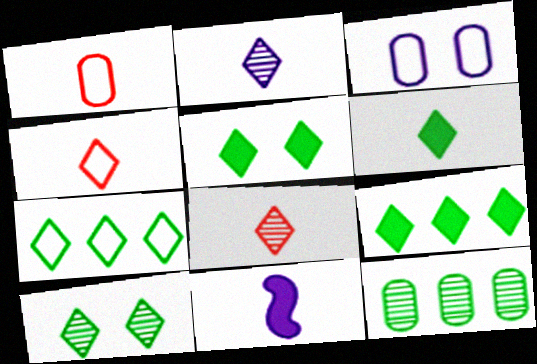[[2, 4, 6], 
[5, 6, 9], 
[6, 7, 10]]